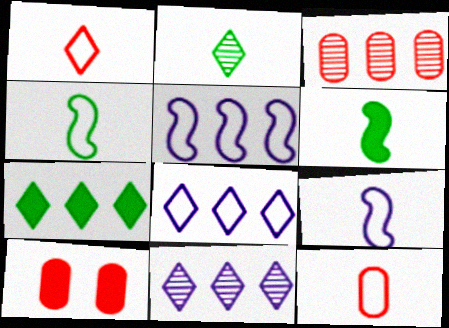[[2, 5, 10], 
[3, 5, 7], 
[3, 10, 12], 
[4, 10, 11]]